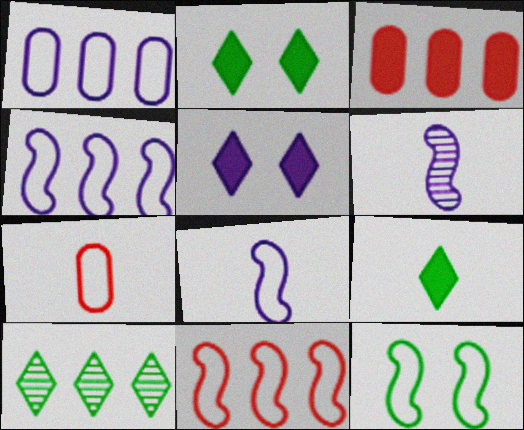[[1, 5, 6], 
[3, 4, 10], 
[6, 7, 9], 
[8, 11, 12]]